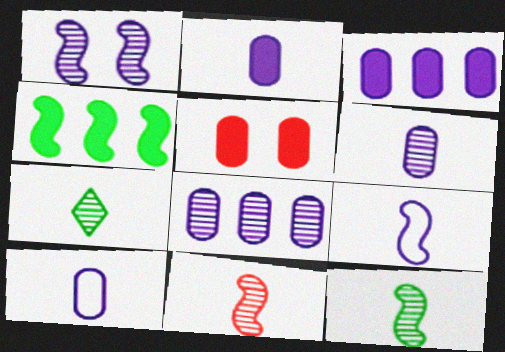[[2, 6, 10], 
[6, 7, 11]]